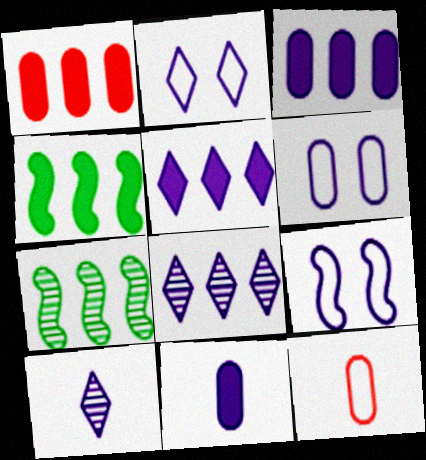[[1, 4, 5], 
[2, 5, 10], 
[2, 6, 9], 
[3, 9, 10], 
[8, 9, 11]]